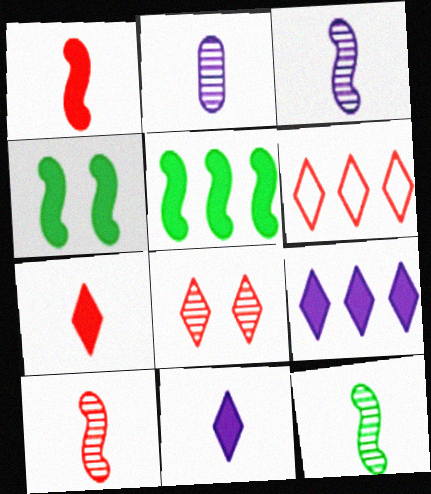[[2, 4, 6], 
[3, 10, 12], 
[6, 7, 8]]